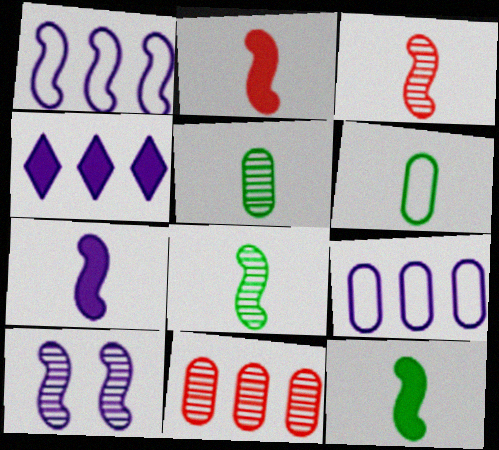[[1, 7, 10], 
[2, 7, 12]]